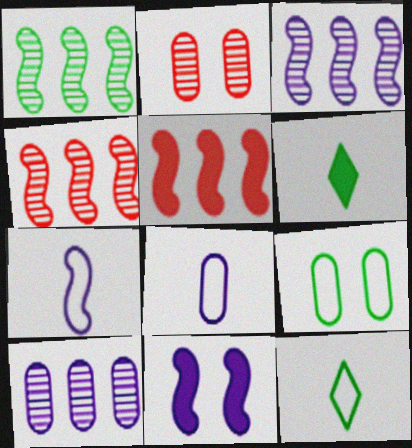[[1, 3, 4], 
[1, 6, 9], 
[3, 7, 11]]